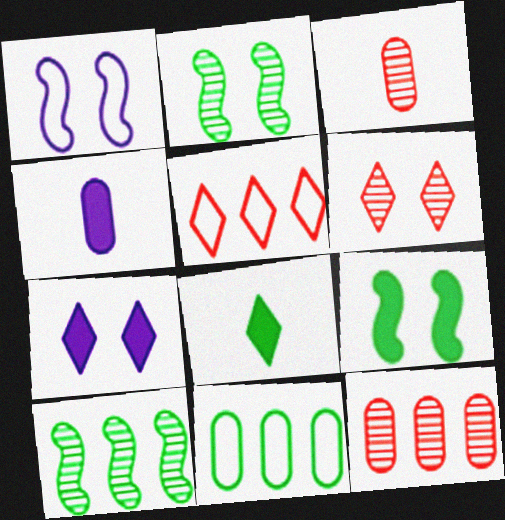[[1, 8, 12], 
[2, 4, 5], 
[2, 8, 11]]